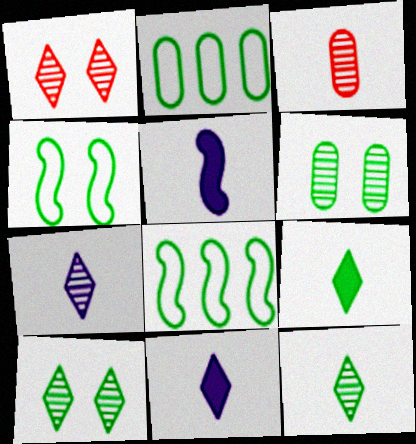[[1, 2, 5], 
[6, 8, 9]]